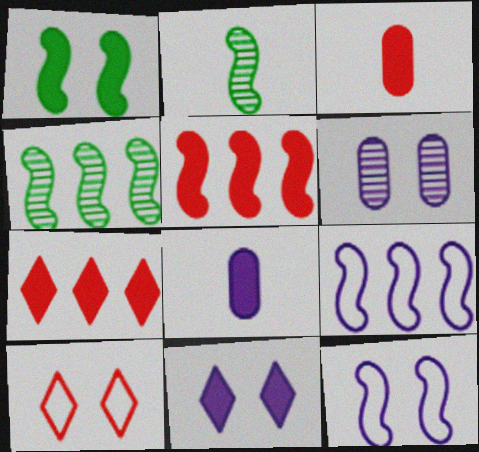[[1, 6, 10], 
[1, 7, 8], 
[2, 5, 12], 
[4, 5, 9], 
[4, 8, 10], 
[6, 11, 12]]